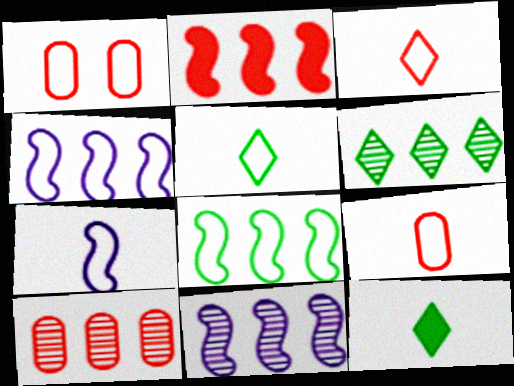[[1, 4, 5], 
[1, 11, 12], 
[2, 8, 11], 
[5, 7, 9], 
[6, 10, 11]]